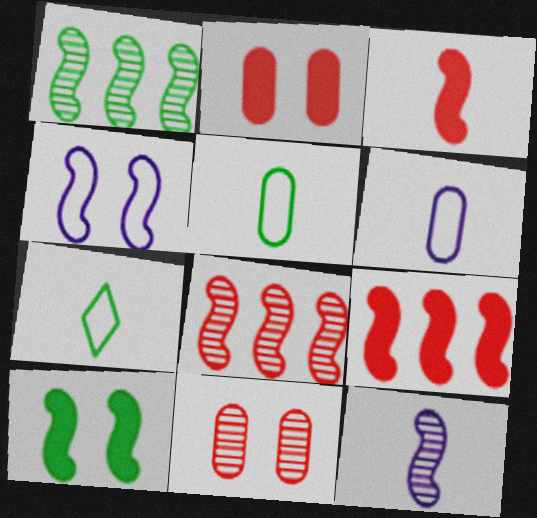[[1, 3, 4]]